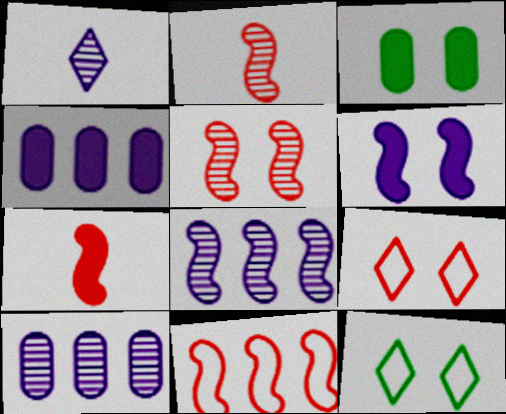[[1, 3, 11], 
[2, 4, 12], 
[5, 7, 11], 
[7, 10, 12]]